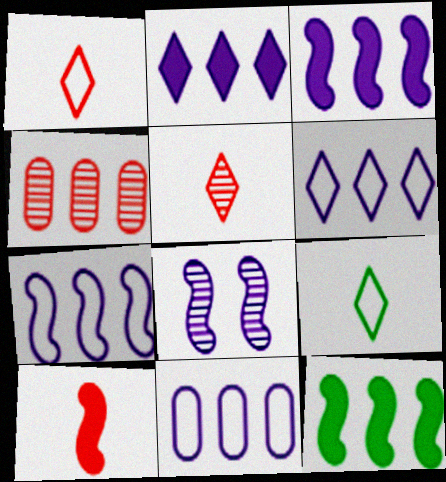[[4, 6, 12], 
[6, 7, 11]]